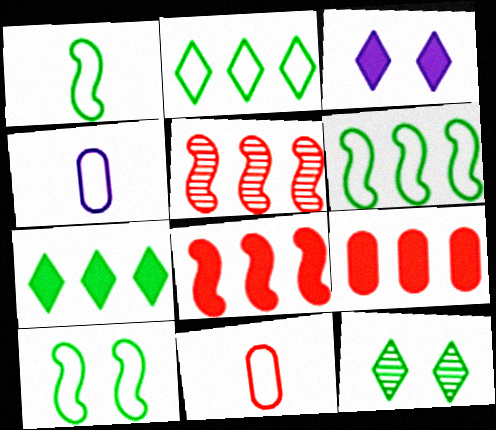[[1, 6, 10], 
[4, 8, 12]]